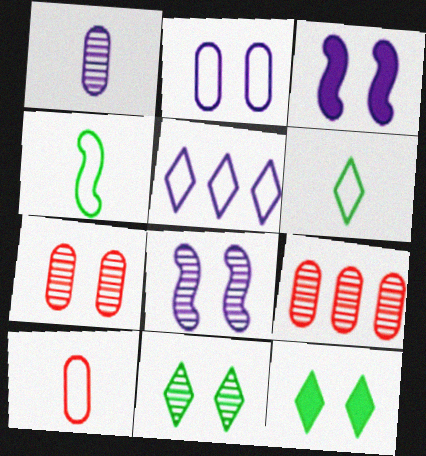[[1, 3, 5], 
[3, 6, 9], 
[7, 8, 11]]